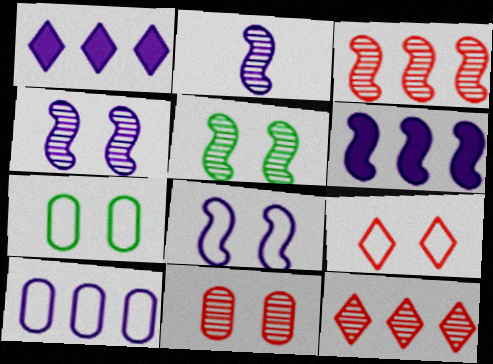[[2, 3, 5], 
[2, 6, 8], 
[7, 8, 9]]